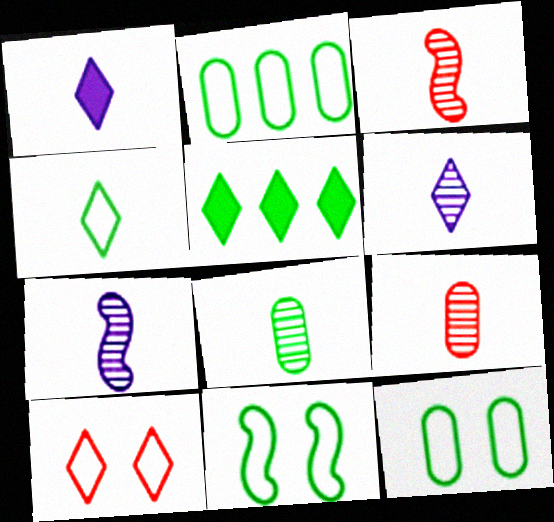[[2, 4, 11], 
[3, 6, 8], 
[5, 6, 10], 
[5, 8, 11]]